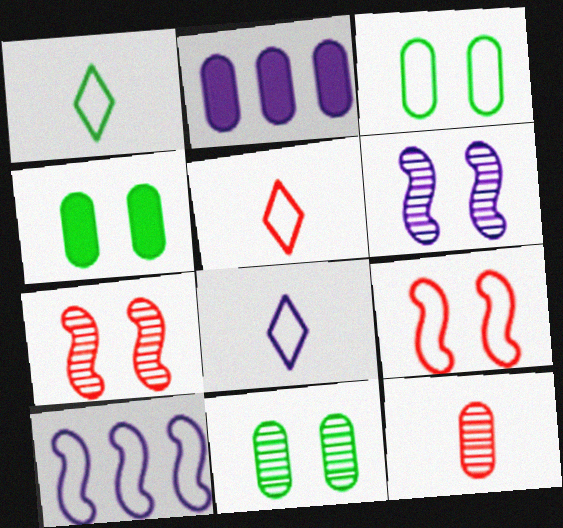[[1, 2, 7], 
[1, 5, 8], 
[2, 3, 12], 
[2, 6, 8], 
[3, 4, 11], 
[3, 5, 10]]